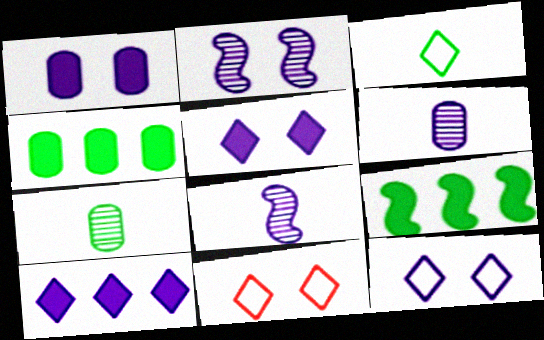[[1, 2, 12], 
[4, 8, 11], 
[6, 9, 11]]